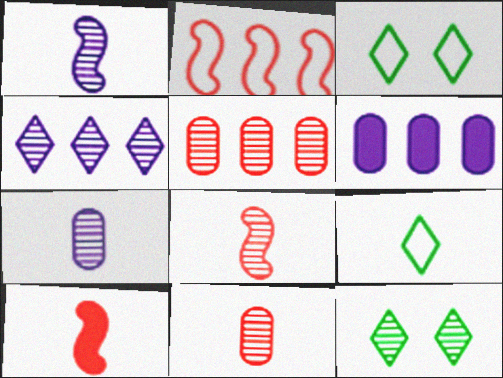[[1, 5, 12], 
[3, 6, 8], 
[7, 9, 10]]